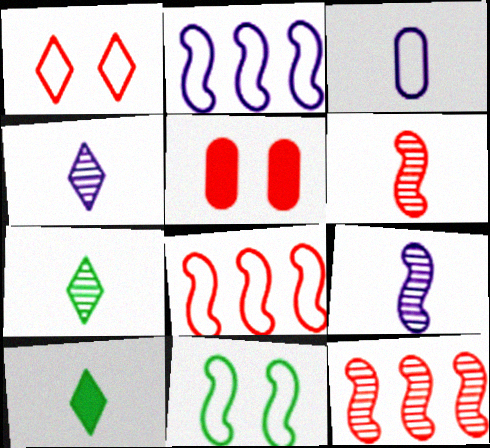[[2, 5, 7], 
[3, 6, 10]]